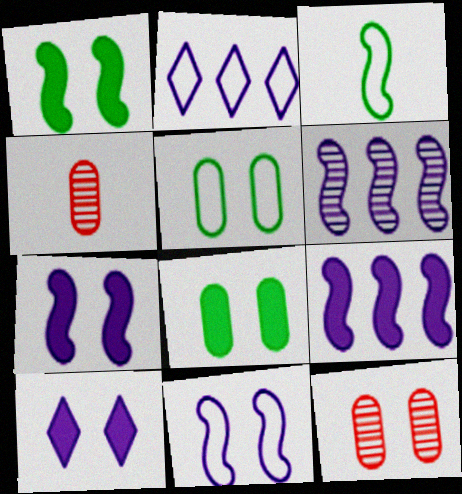[[1, 2, 4]]